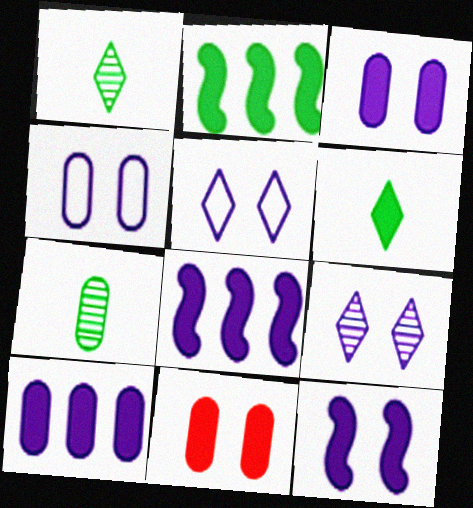[[4, 9, 12], 
[6, 8, 11]]